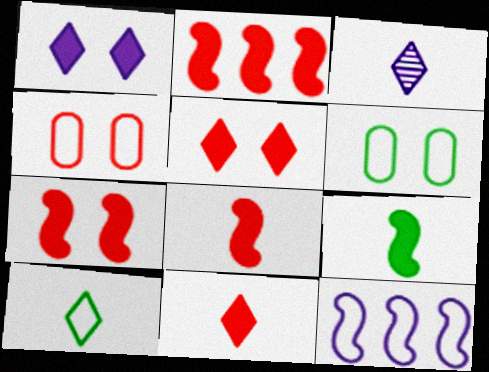[[2, 3, 6], 
[2, 7, 8], 
[3, 10, 11], 
[4, 10, 12]]